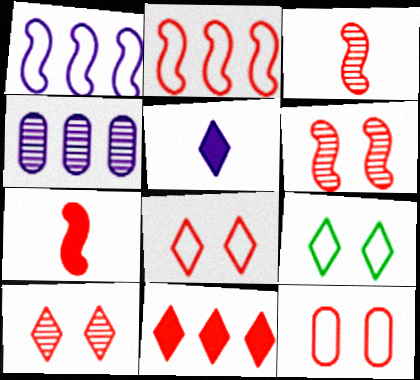[[2, 6, 7], 
[3, 11, 12], 
[4, 7, 9]]